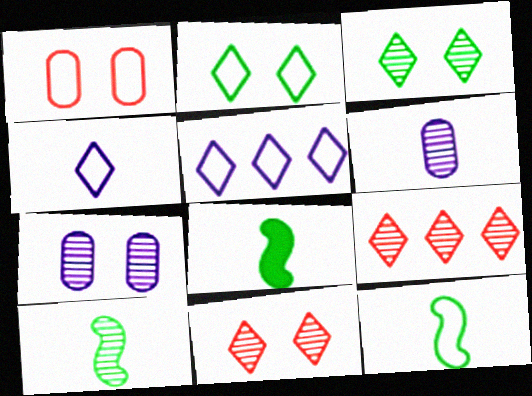[[1, 5, 12], 
[7, 9, 10], 
[8, 10, 12]]